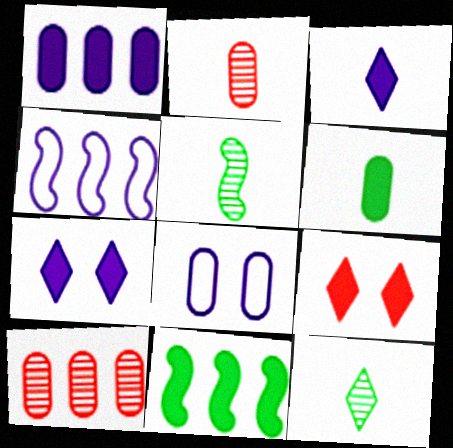[[6, 8, 10]]